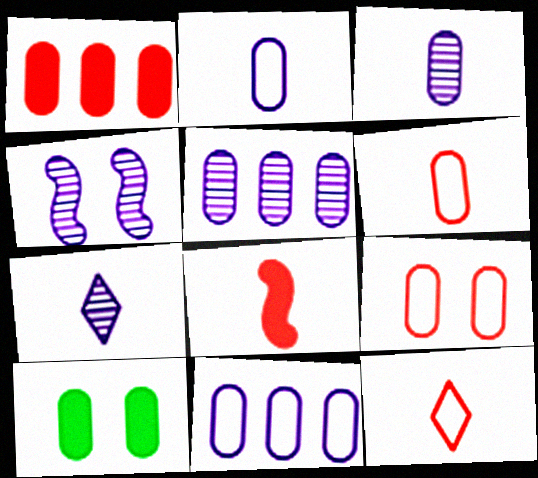[[4, 5, 7], 
[5, 6, 10]]